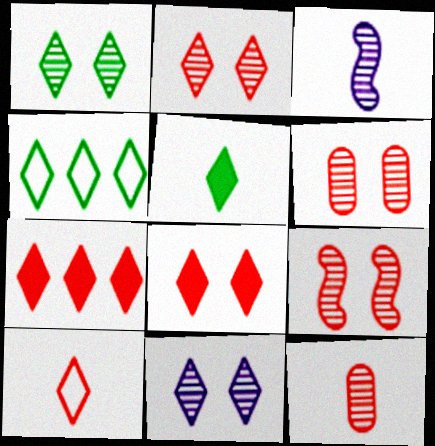[[1, 2, 11], 
[1, 4, 5], 
[2, 6, 9], 
[2, 7, 10]]